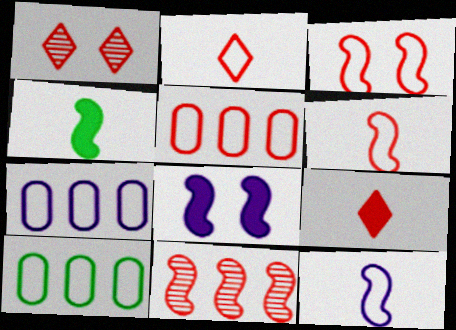[[1, 4, 7], 
[2, 3, 5], 
[5, 7, 10]]